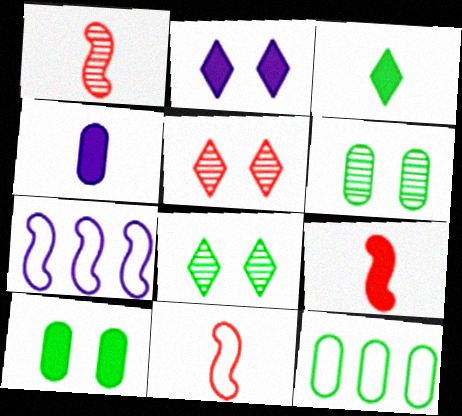[[1, 2, 12], 
[1, 9, 11], 
[3, 4, 9]]